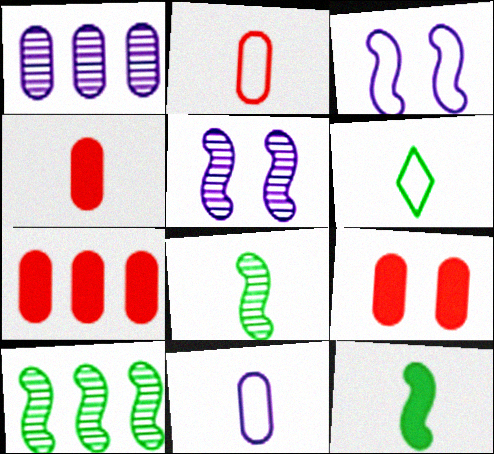[[4, 7, 9], 
[5, 6, 7]]